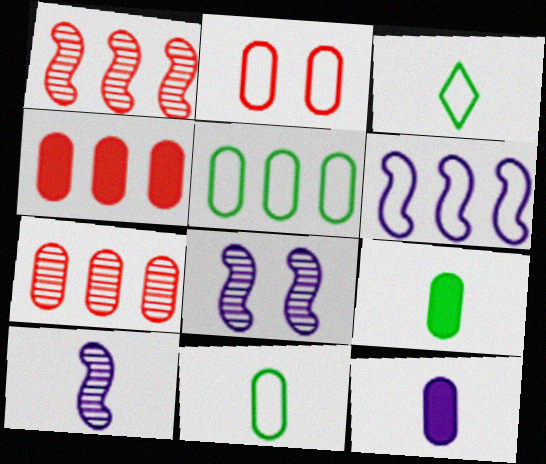[[2, 3, 6], 
[3, 4, 8]]